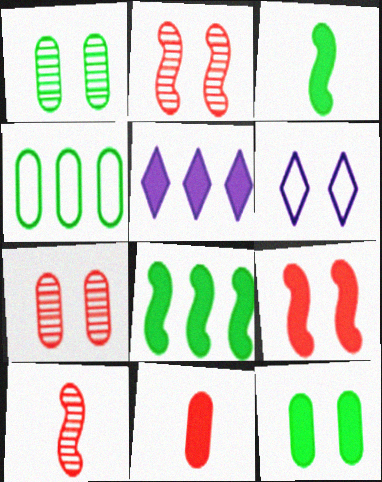[[1, 6, 9], 
[2, 6, 12]]